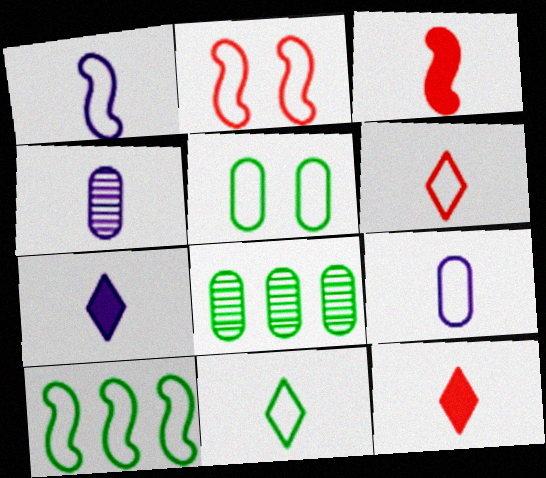[[1, 2, 10], 
[1, 4, 7], 
[2, 7, 8], 
[3, 4, 11], 
[5, 10, 11]]